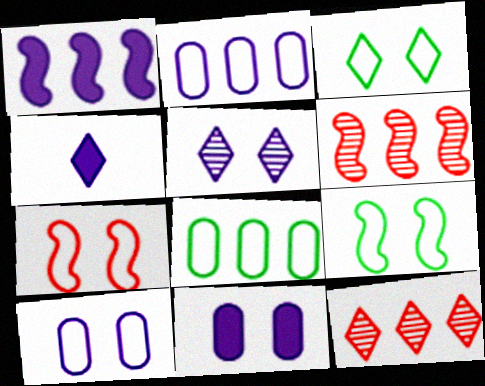[[1, 4, 11], 
[1, 8, 12], 
[3, 4, 12], 
[3, 7, 10]]